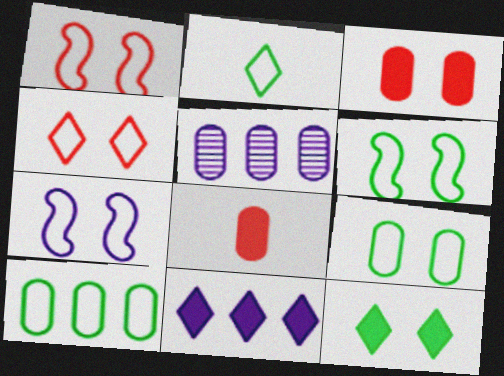[[1, 6, 7], 
[2, 6, 10], 
[4, 7, 9], 
[5, 8, 9]]